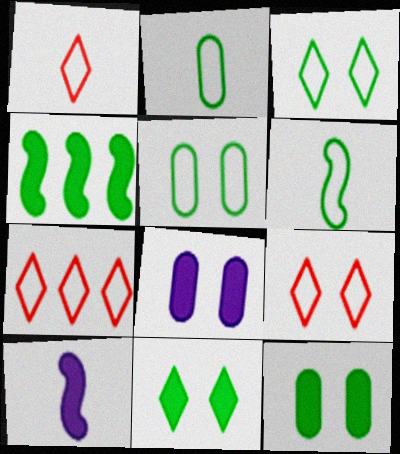[[1, 7, 9]]